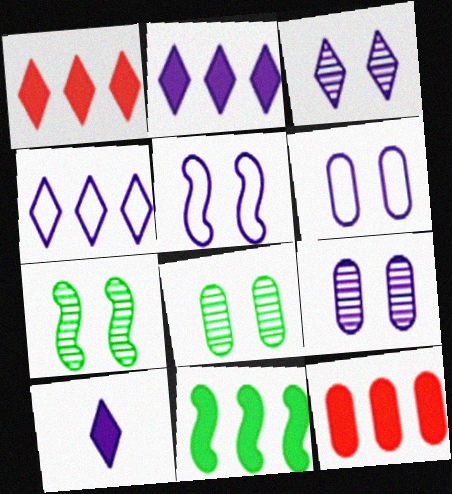[[2, 11, 12], 
[3, 4, 10]]